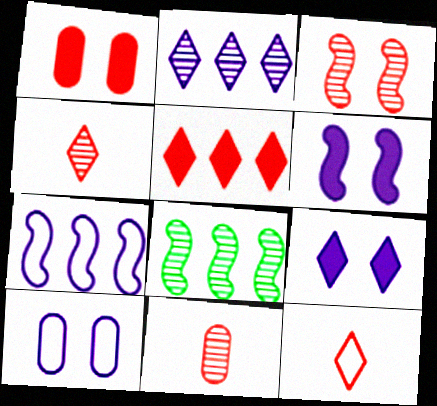[]